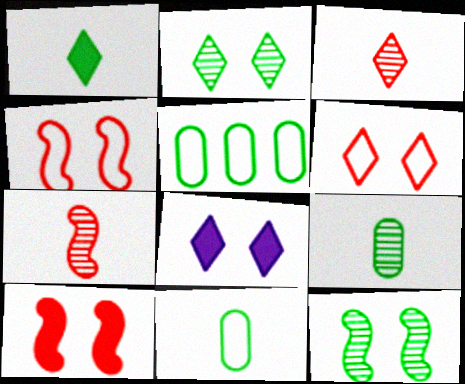[[1, 5, 12], 
[2, 6, 8], 
[5, 7, 8]]